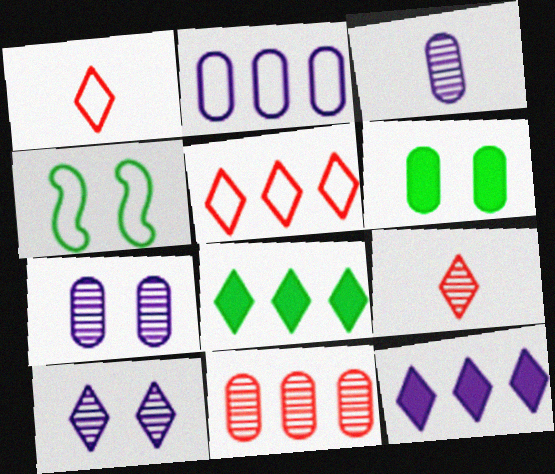[[1, 2, 4], 
[1, 8, 10]]